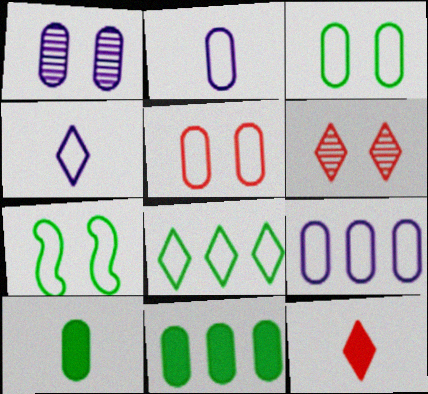[]